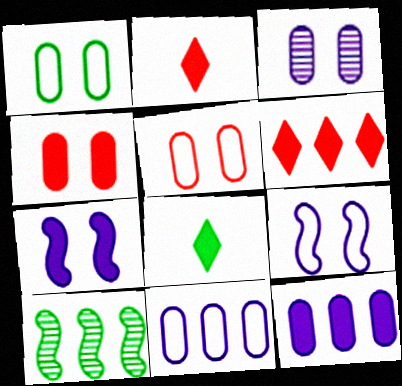[[1, 3, 4], 
[1, 8, 10], 
[6, 10, 11]]